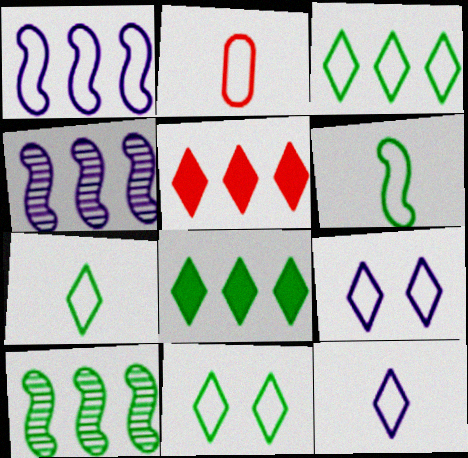[[1, 2, 11], 
[2, 6, 12], 
[3, 7, 11]]